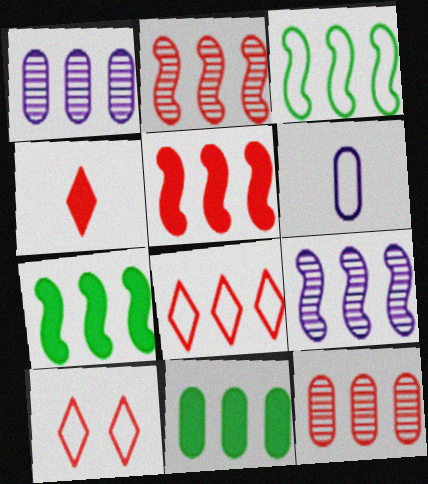[[1, 7, 8], 
[3, 5, 9], 
[3, 6, 10], 
[5, 8, 12], 
[8, 9, 11]]